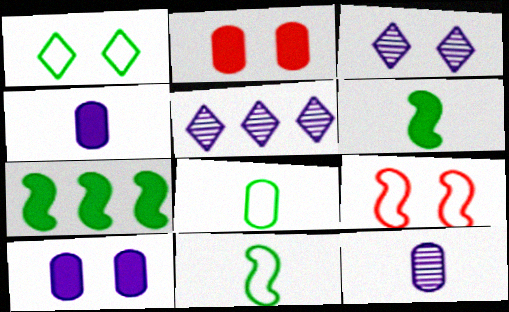[[2, 5, 11]]